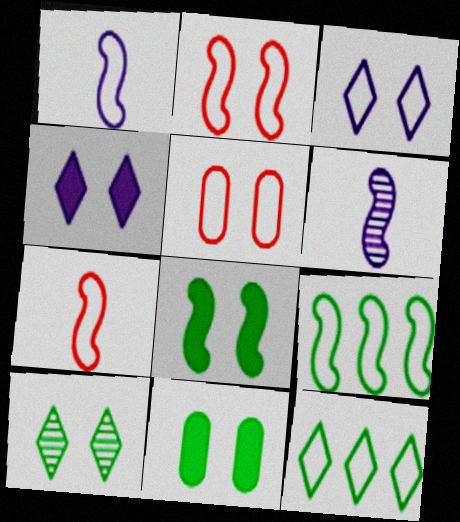[[1, 2, 9], 
[1, 5, 12]]